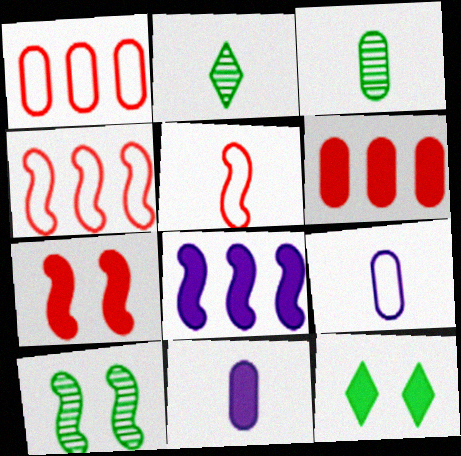[[2, 5, 11], 
[5, 8, 10]]